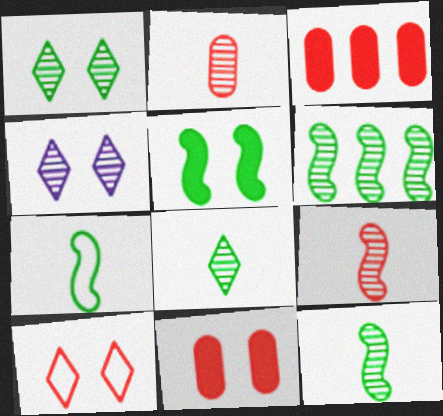[[2, 4, 6], 
[3, 4, 7], 
[3, 9, 10], 
[5, 6, 7]]